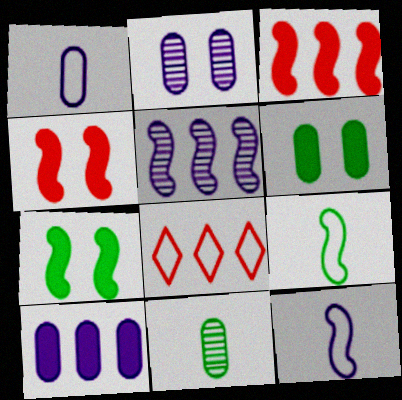[[1, 2, 10], 
[4, 5, 9]]